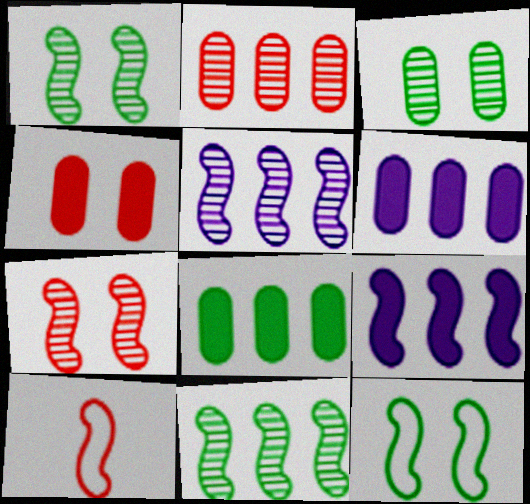[[1, 9, 10]]